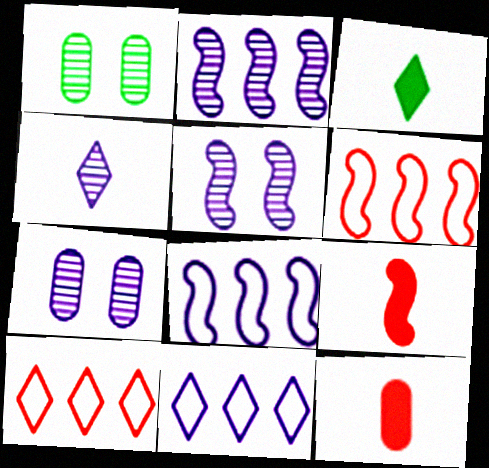[[1, 9, 11], 
[2, 4, 7], 
[3, 6, 7]]